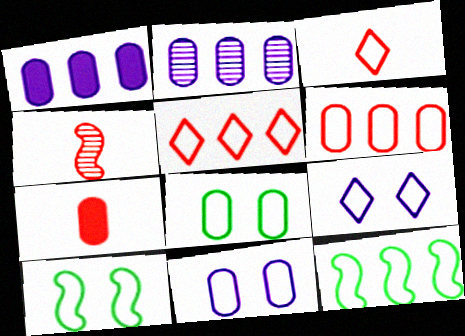[[2, 7, 8], 
[3, 4, 7], 
[3, 11, 12]]